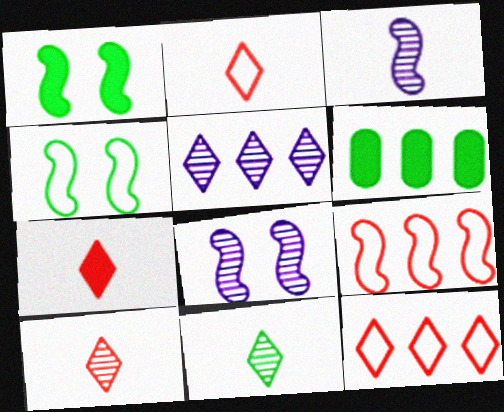[[1, 3, 9], 
[2, 6, 8], 
[2, 7, 10], 
[4, 6, 11], 
[5, 6, 9]]